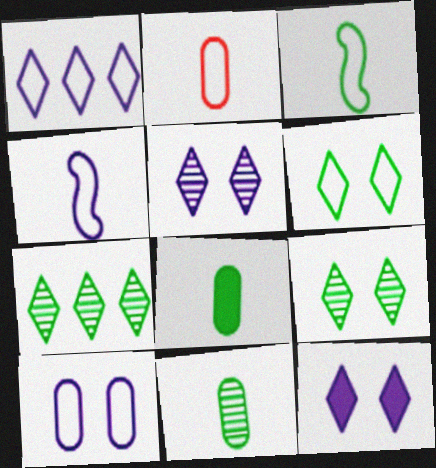[[1, 4, 10]]